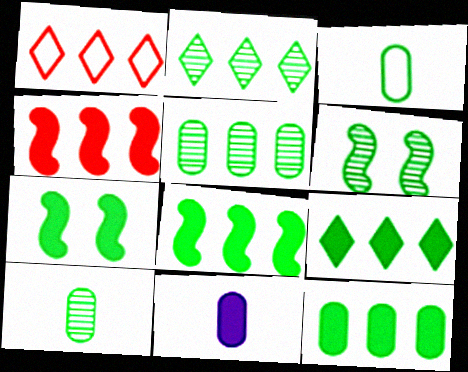[[1, 6, 11], 
[2, 3, 7], 
[2, 6, 10], 
[3, 6, 9], 
[8, 9, 12]]